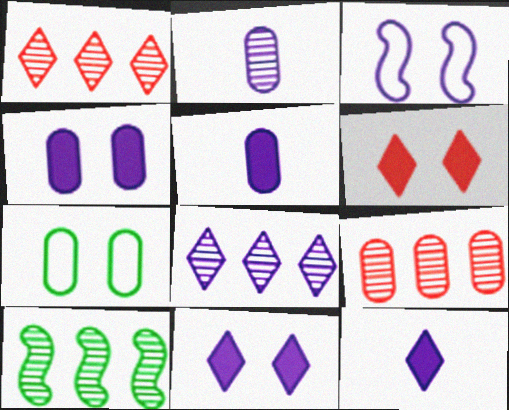[[3, 5, 8], 
[5, 7, 9], 
[8, 9, 10]]